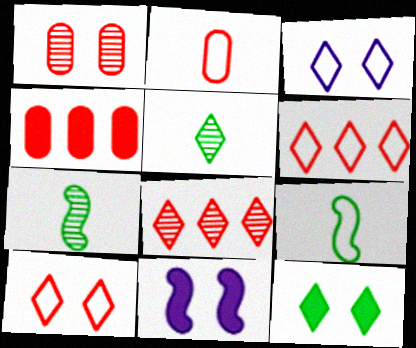[[1, 2, 4], 
[3, 4, 7]]